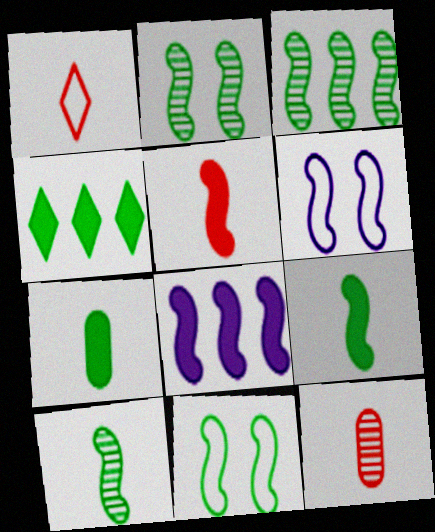[[1, 5, 12], 
[2, 3, 10], 
[3, 5, 6], 
[3, 9, 11], 
[4, 6, 12]]